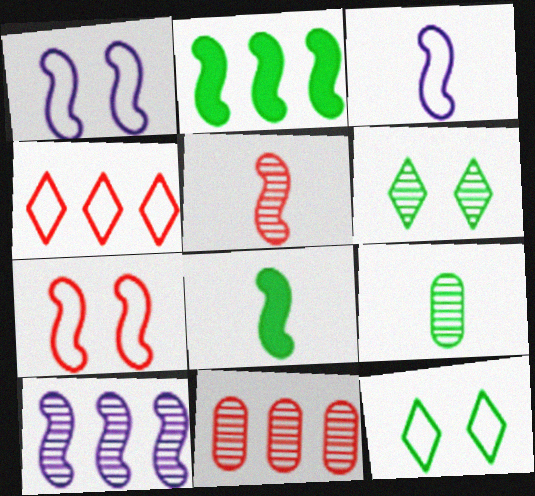[[1, 2, 5], 
[2, 9, 12], 
[3, 5, 8], 
[7, 8, 10]]